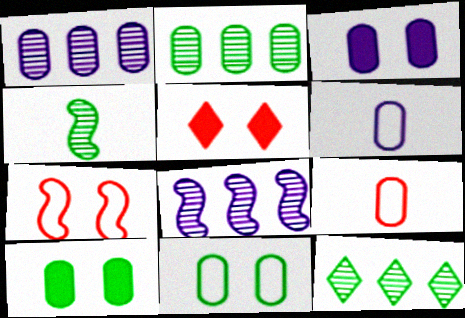[[1, 3, 6], 
[1, 9, 10], 
[2, 3, 9]]